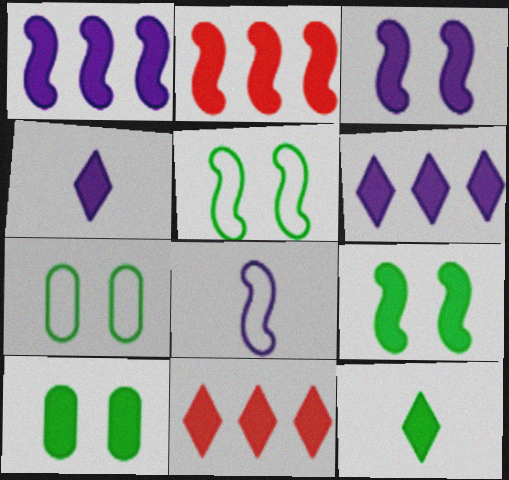[[2, 4, 10]]